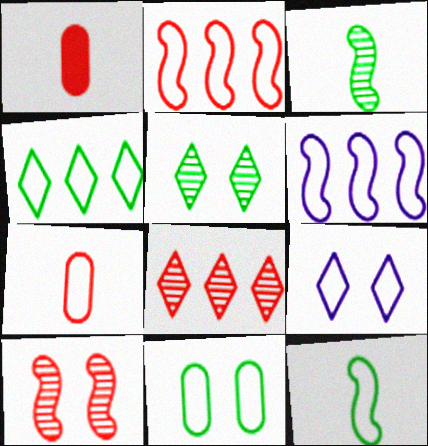[[1, 5, 6], 
[4, 11, 12]]